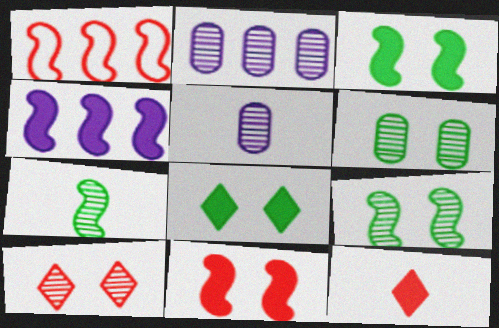[[1, 5, 8], 
[2, 7, 10]]